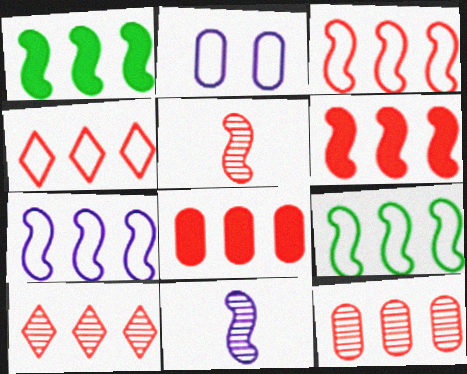[[3, 7, 9], 
[3, 8, 10], 
[4, 6, 12]]